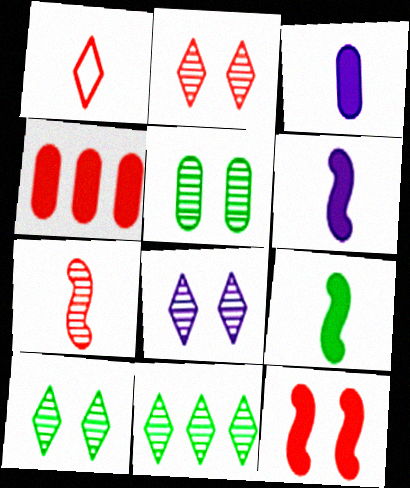[[2, 8, 10]]